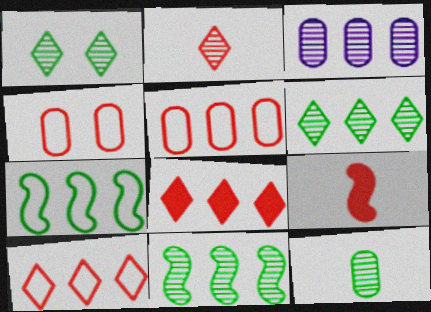[[1, 11, 12], 
[3, 7, 8]]